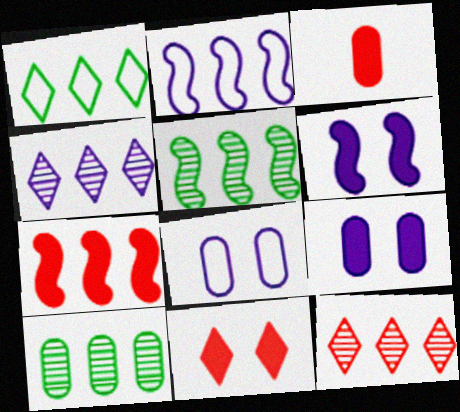[[2, 5, 7], 
[3, 7, 11], 
[3, 8, 10]]